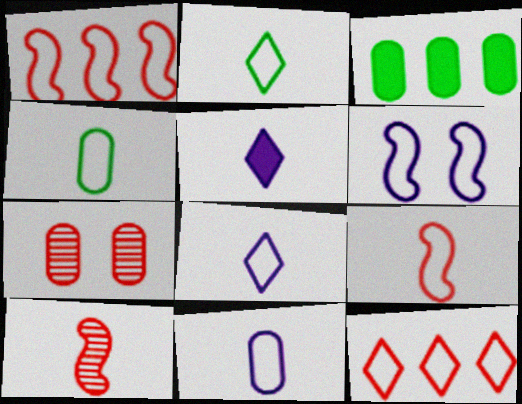[[2, 9, 11], 
[3, 7, 11], 
[4, 5, 10], 
[4, 6, 12], 
[4, 8, 9]]